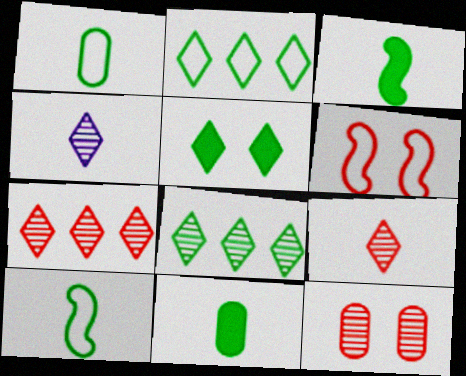[]